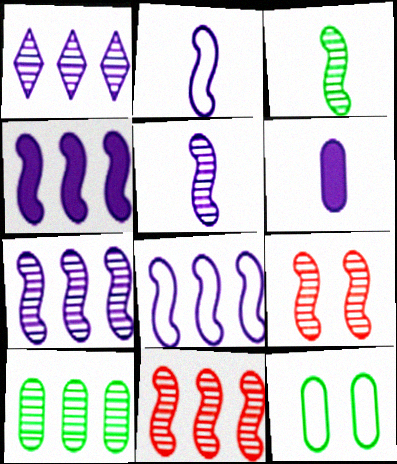[[1, 10, 11], 
[3, 7, 9], 
[4, 7, 8]]